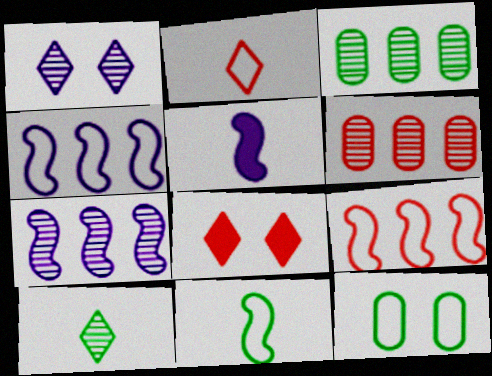[[2, 4, 12]]